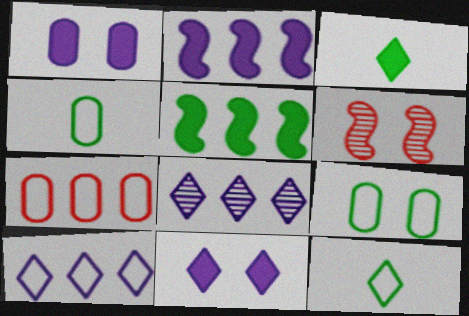[[5, 7, 8], 
[6, 9, 11]]